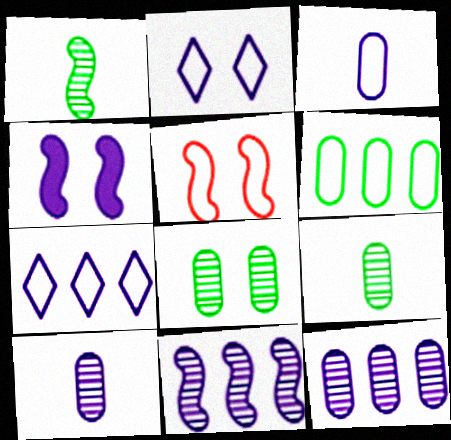[[4, 7, 10]]